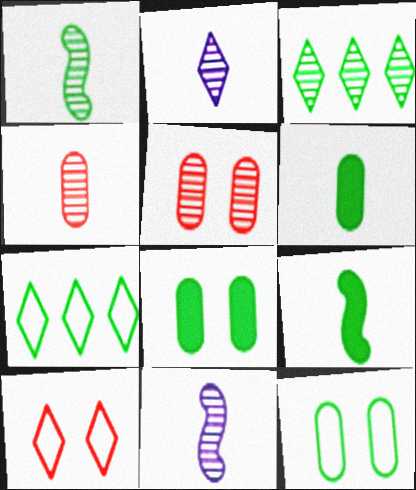[[1, 2, 4], 
[1, 7, 8], 
[3, 5, 11], 
[3, 9, 12]]